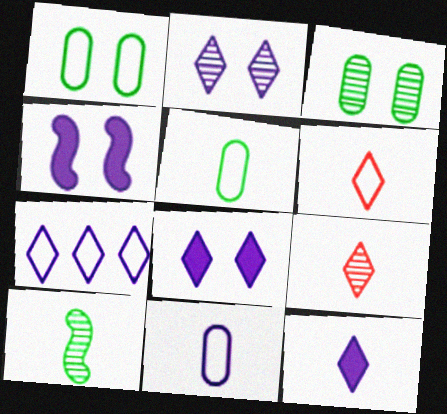[[2, 7, 12]]